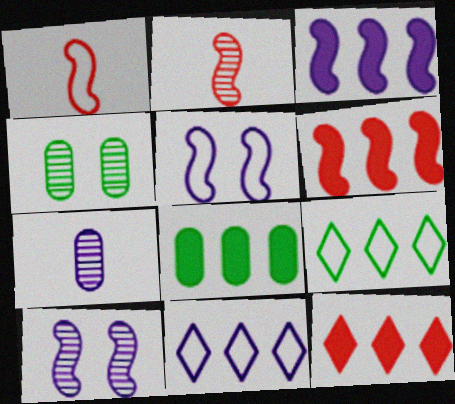[[3, 8, 12]]